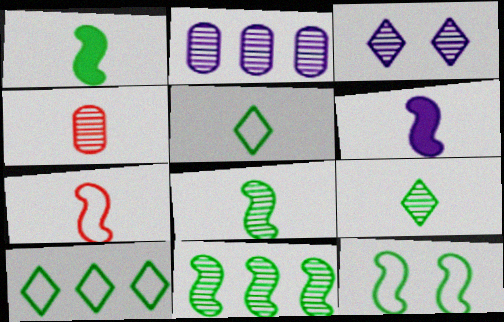[[1, 11, 12], 
[3, 4, 11], 
[4, 5, 6], 
[6, 7, 8]]